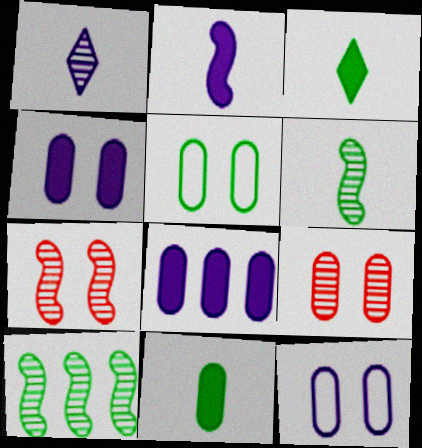[[1, 9, 10], 
[3, 5, 10], 
[4, 5, 9]]